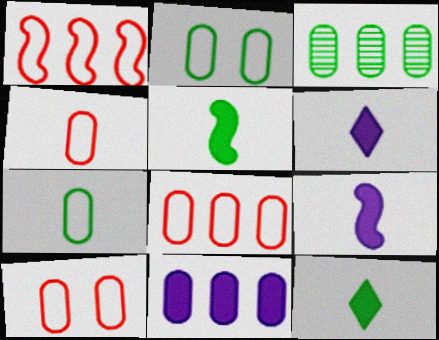[[3, 8, 11], 
[4, 8, 10]]